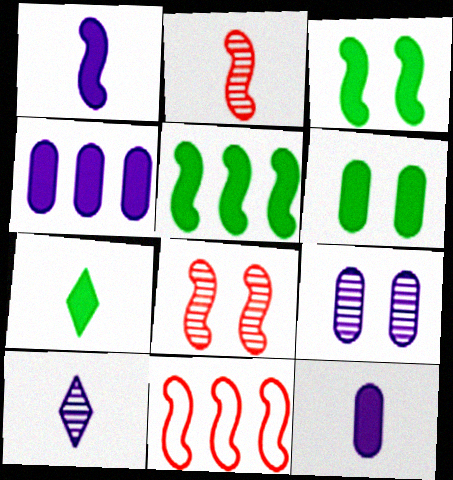[[5, 6, 7], 
[6, 10, 11], 
[7, 9, 11]]